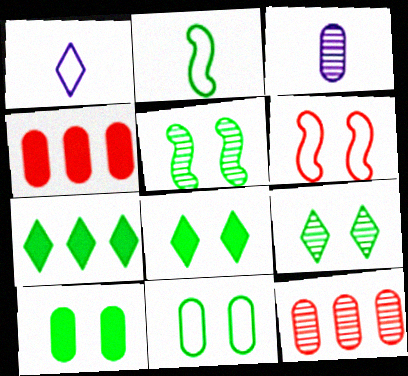[[1, 4, 5], 
[3, 4, 11], 
[3, 6, 7], 
[5, 8, 11]]